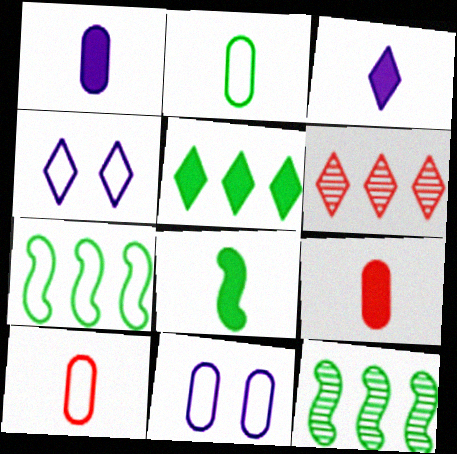[[3, 8, 9], 
[4, 7, 10], 
[4, 9, 12], 
[6, 8, 11]]